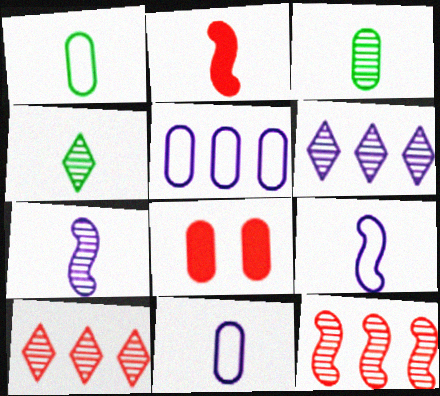[[2, 4, 11], 
[3, 5, 8]]